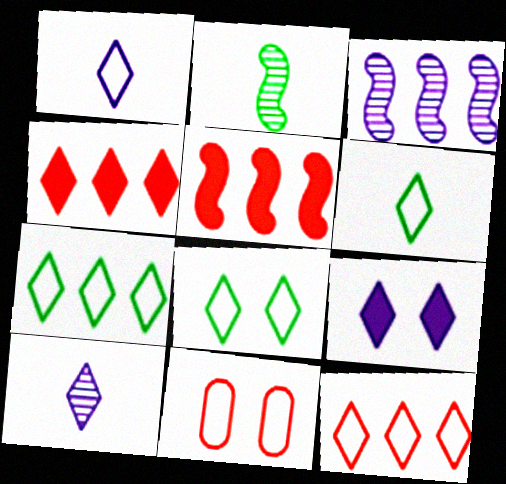[[1, 8, 12], 
[4, 8, 10], 
[6, 7, 8]]